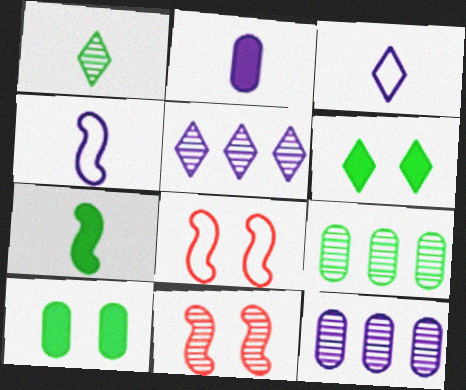[[1, 11, 12]]